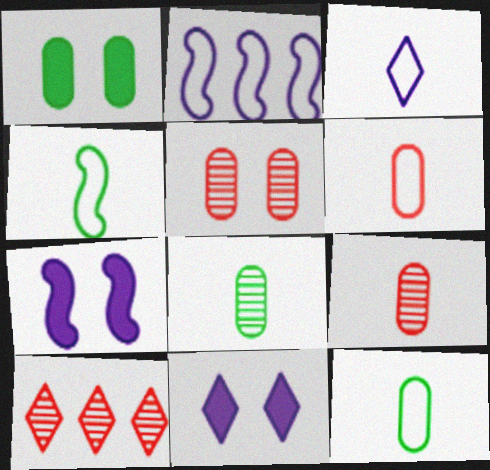[[3, 4, 6], 
[7, 10, 12]]